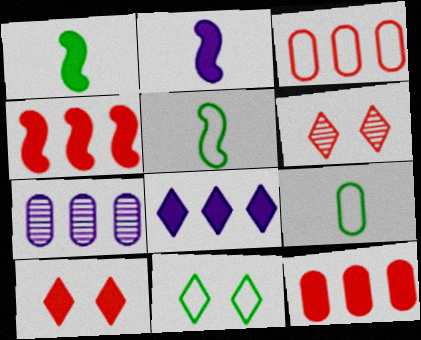[[5, 7, 10]]